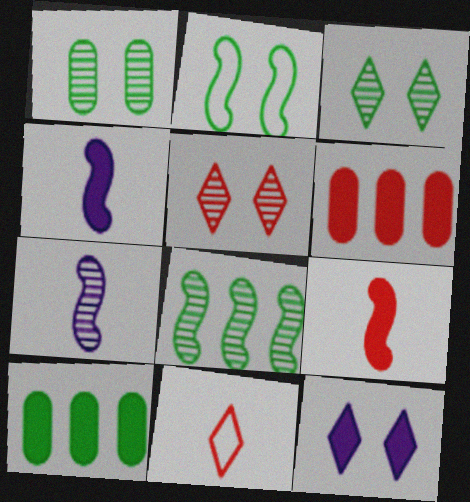[[9, 10, 12]]